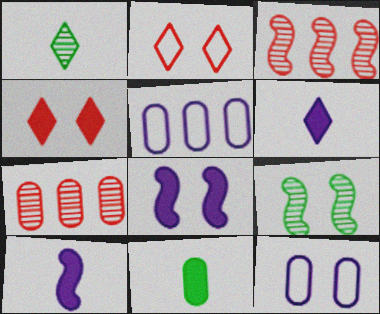[[4, 9, 12], 
[7, 11, 12]]